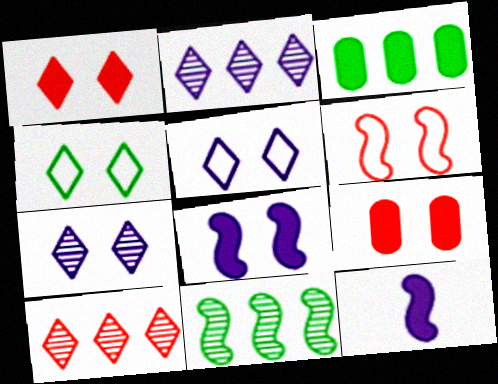[[1, 3, 12], 
[1, 4, 7], 
[6, 11, 12]]